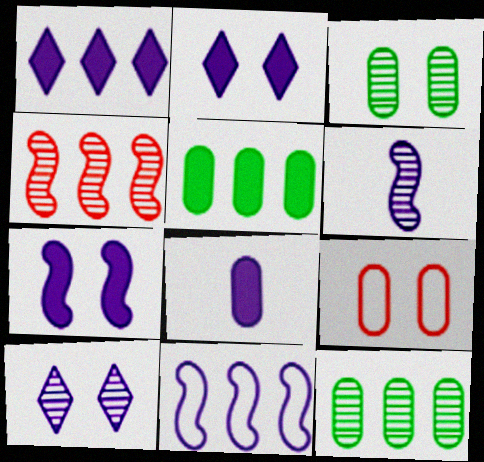[[1, 7, 8], 
[6, 7, 11], 
[8, 9, 12], 
[8, 10, 11]]